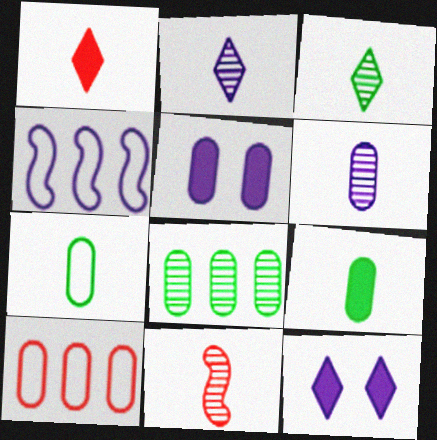[[2, 4, 5], 
[3, 6, 11], 
[4, 6, 12]]